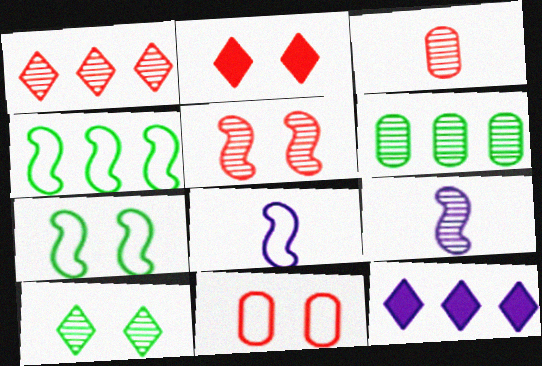[[1, 3, 5], 
[2, 5, 11], 
[2, 6, 8], 
[3, 7, 12]]